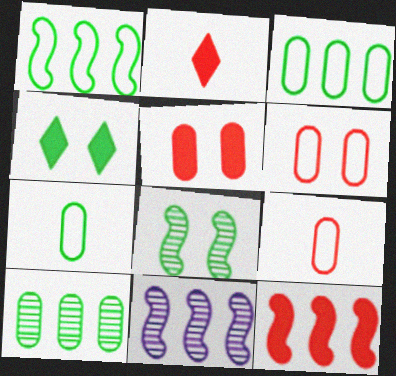[[1, 11, 12], 
[2, 5, 12], 
[4, 9, 11]]